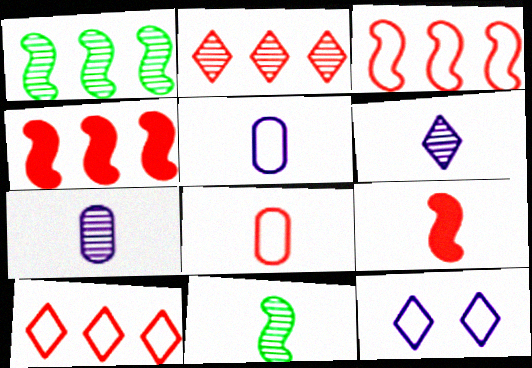[]